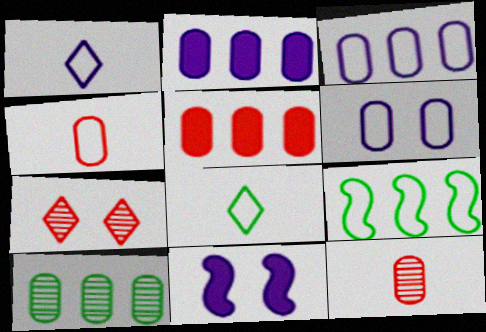[[3, 5, 10]]